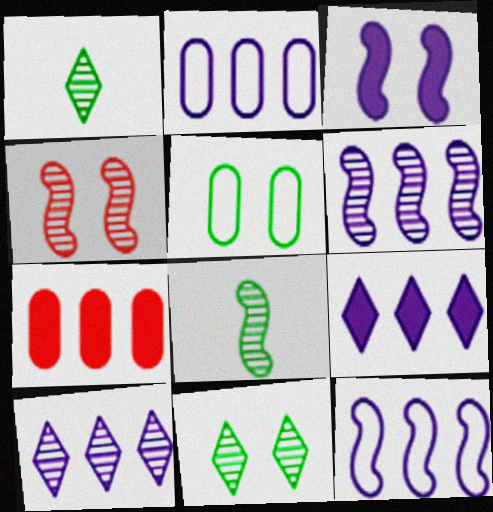[[2, 6, 9], 
[4, 6, 8]]